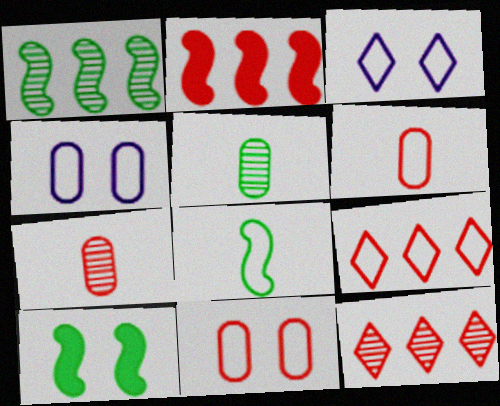[[1, 8, 10], 
[2, 3, 5], 
[4, 8, 9]]